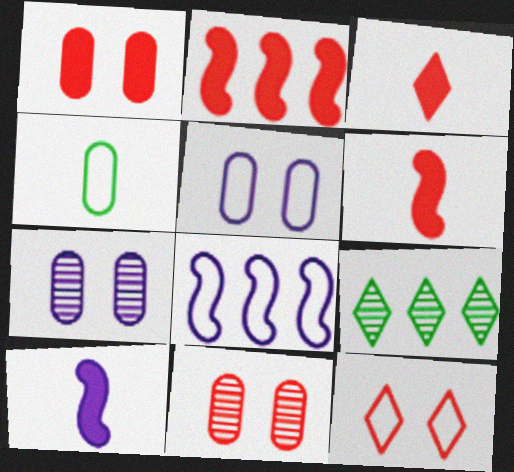[[1, 2, 3], 
[4, 8, 12], 
[5, 6, 9]]